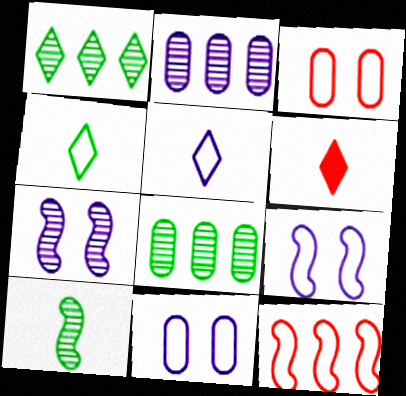[[4, 11, 12], 
[6, 8, 9]]